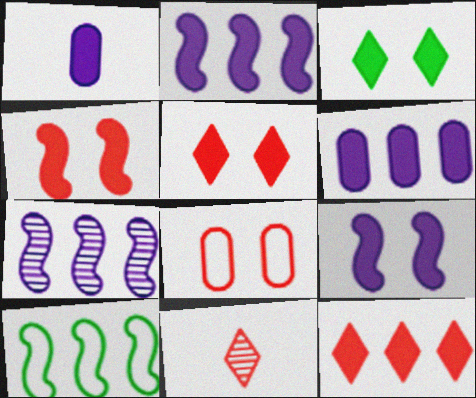[]